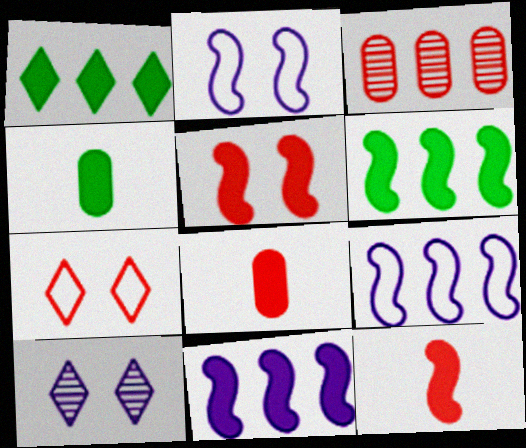[[1, 3, 9], 
[3, 7, 12]]